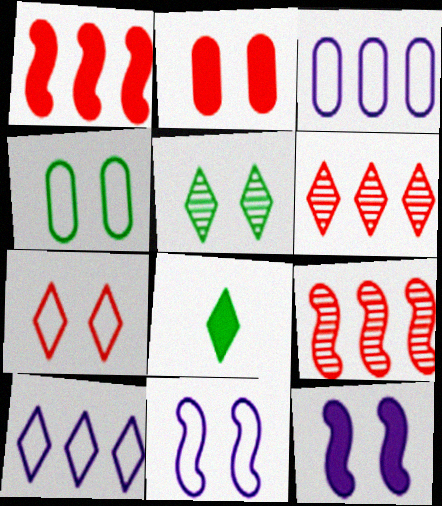[[2, 5, 11], 
[4, 7, 11]]